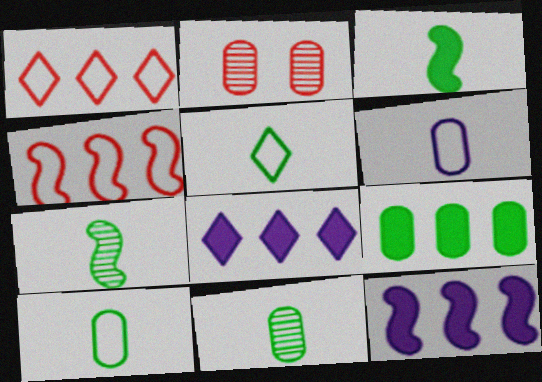[[2, 5, 12], 
[2, 6, 9], 
[3, 5, 11]]